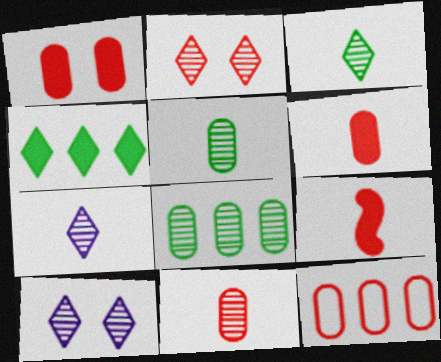[[1, 11, 12], 
[2, 9, 12]]